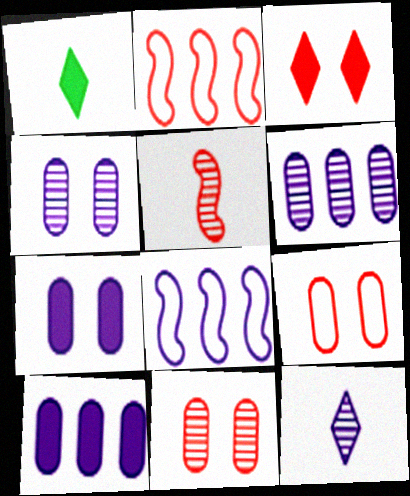[[1, 2, 4], 
[1, 8, 11], 
[7, 8, 12]]